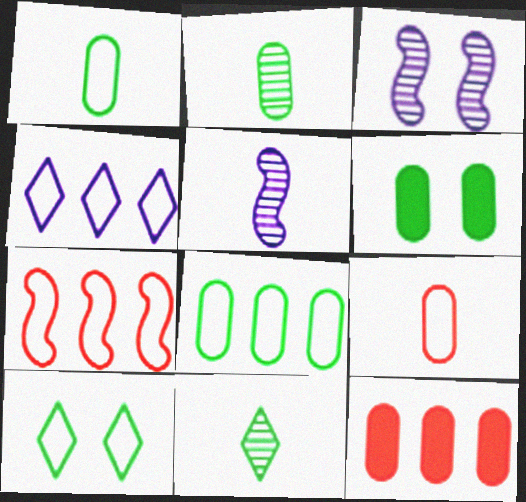[[2, 6, 8], 
[4, 7, 8], 
[5, 10, 12]]